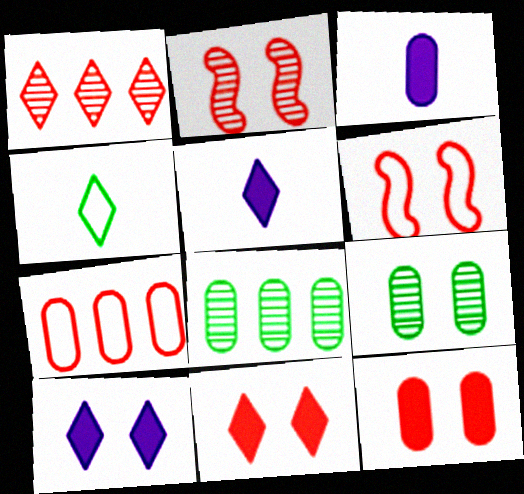[[1, 4, 10], 
[3, 7, 9], 
[5, 6, 8], 
[6, 9, 10]]